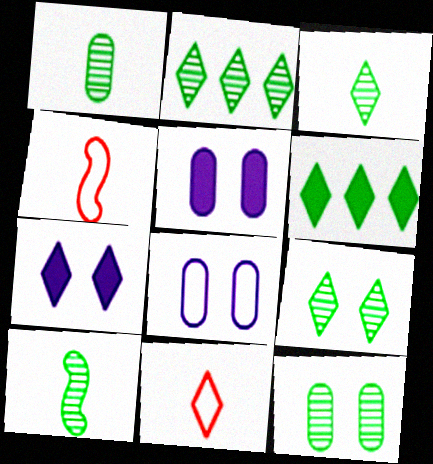[[1, 3, 10], 
[2, 3, 9], 
[2, 4, 5], 
[2, 7, 11], 
[2, 10, 12]]